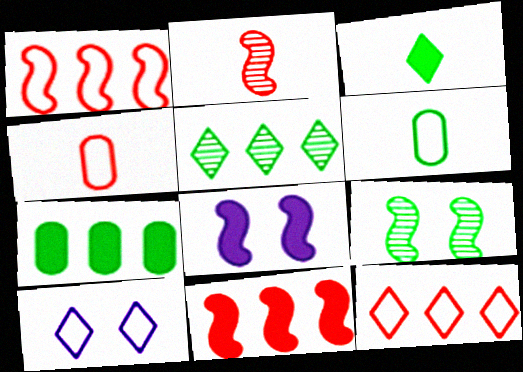[[1, 6, 10], 
[2, 7, 10], 
[4, 5, 8]]